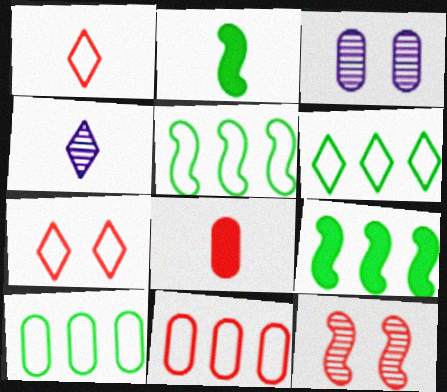[[1, 3, 9], 
[3, 8, 10], 
[5, 6, 10]]